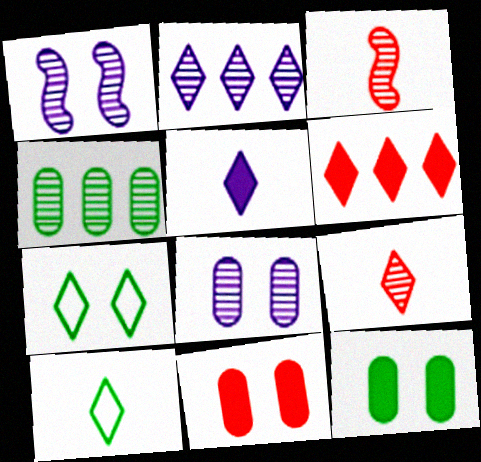[[1, 4, 9], 
[1, 7, 11], 
[5, 9, 10]]